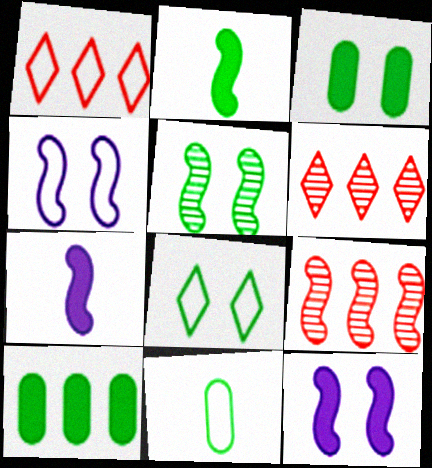[[1, 4, 11], 
[2, 4, 9], 
[3, 5, 8], 
[6, 11, 12]]